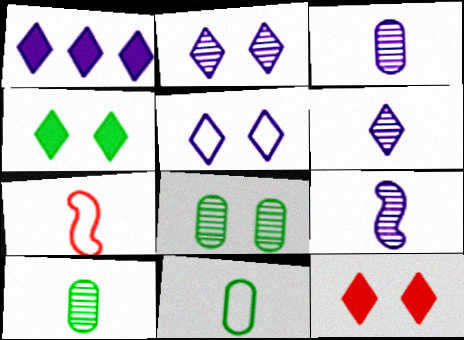[[1, 5, 6], 
[1, 7, 8], 
[3, 6, 9]]